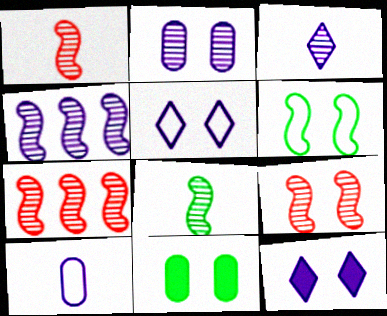[[1, 7, 9], 
[2, 3, 4], 
[4, 8, 9], 
[4, 10, 12], 
[5, 9, 11]]